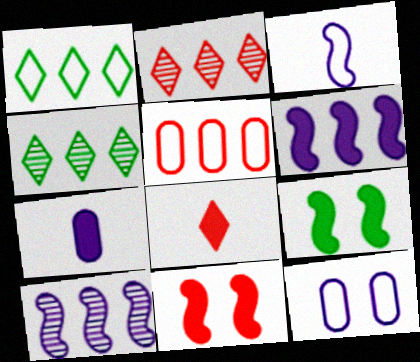[[4, 5, 6]]